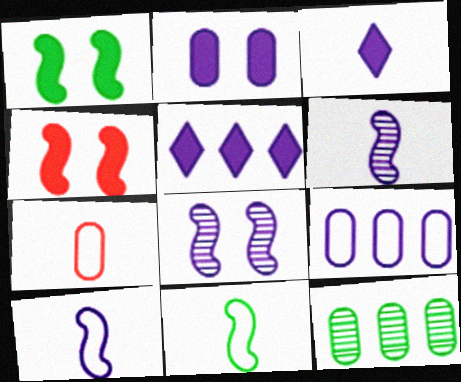[[2, 7, 12], 
[3, 8, 9]]